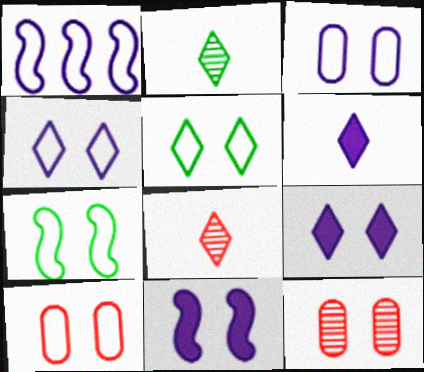[[4, 7, 10], 
[5, 11, 12], 
[7, 9, 12]]